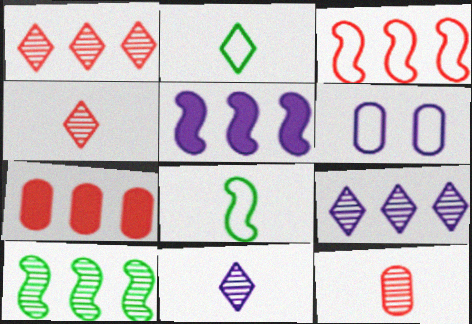[[1, 3, 7], 
[2, 3, 6], 
[3, 5, 10], 
[5, 6, 11]]